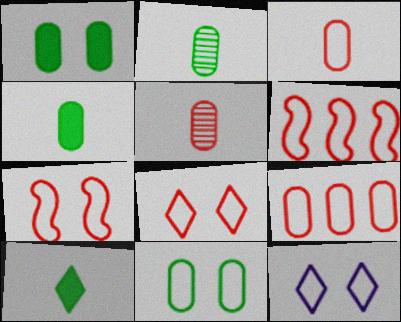[[3, 6, 8], 
[7, 11, 12]]